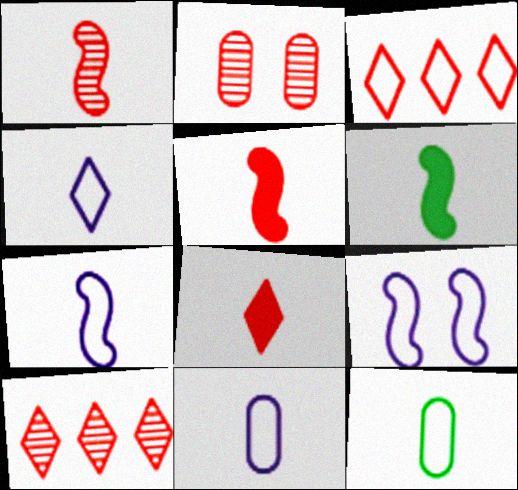[[1, 2, 10], 
[1, 6, 7], 
[2, 3, 5], 
[3, 9, 12], 
[4, 7, 11]]